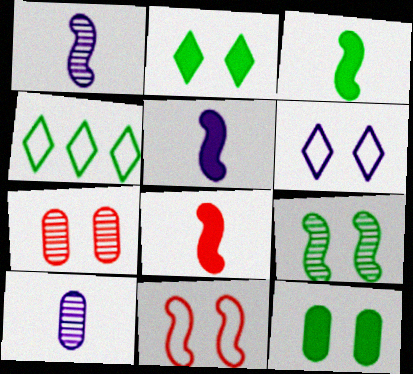[[3, 5, 8], 
[4, 5, 7]]